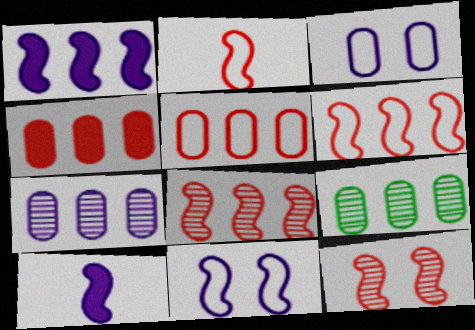[]